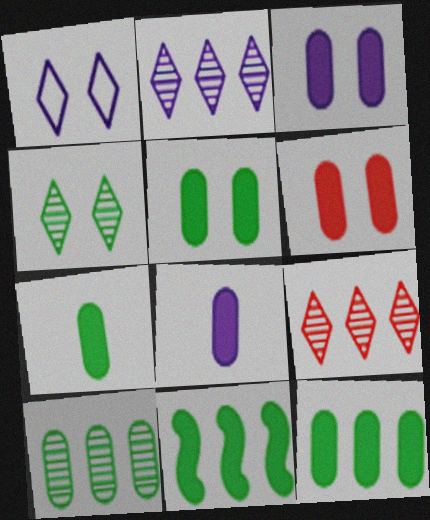[[3, 5, 6], 
[5, 7, 12], 
[6, 8, 12]]